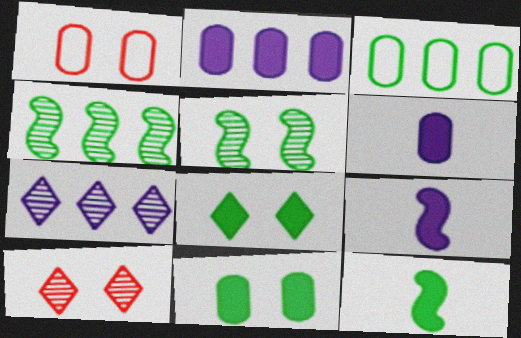[[1, 7, 12], 
[3, 9, 10]]